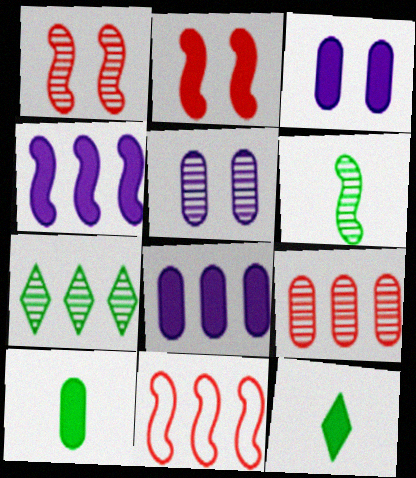[[2, 8, 12], 
[5, 11, 12], 
[7, 8, 11]]